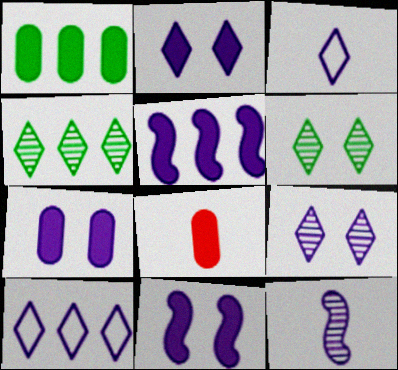[[1, 7, 8], 
[2, 7, 11], 
[7, 10, 12]]